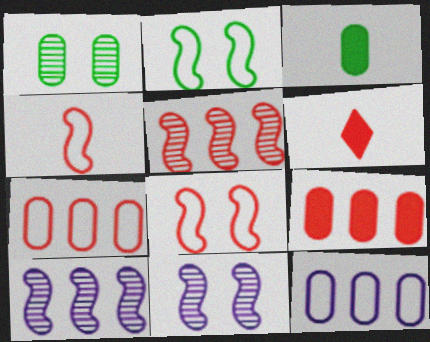[]